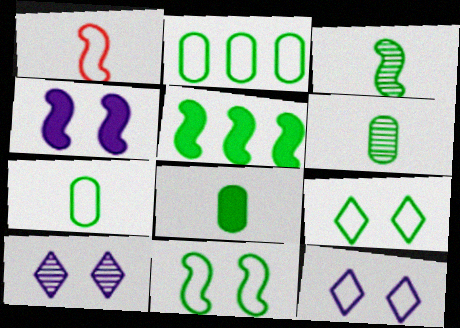[[1, 2, 12], 
[3, 5, 11], 
[5, 6, 9], 
[6, 7, 8]]